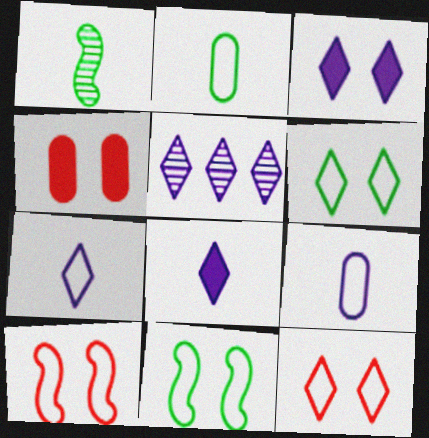[[3, 5, 7]]